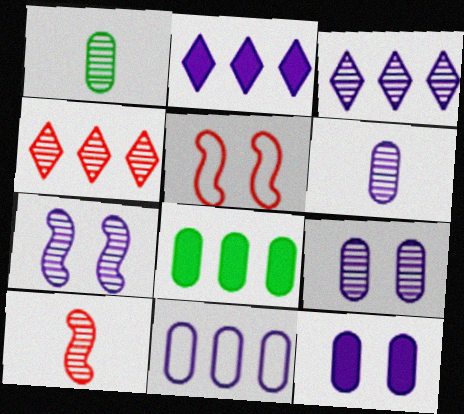[[1, 2, 5], 
[1, 4, 7], 
[3, 6, 7], 
[6, 11, 12]]